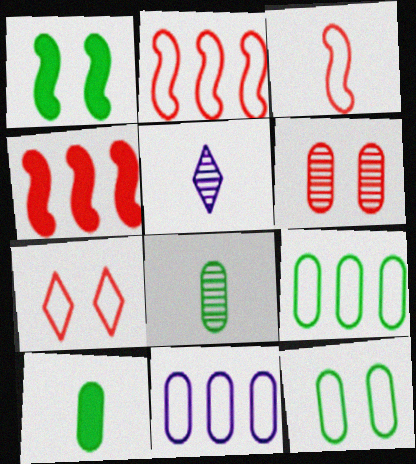[[3, 5, 10], 
[4, 5, 12], 
[6, 10, 11]]